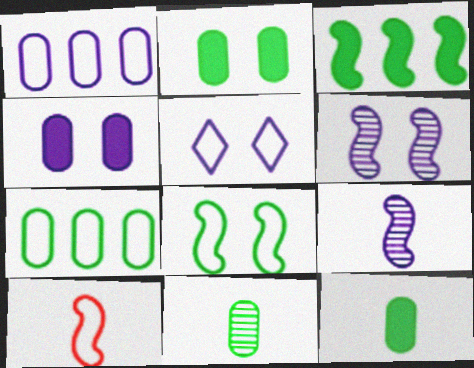[[2, 7, 11], 
[3, 6, 10], 
[4, 5, 6], 
[5, 7, 10]]